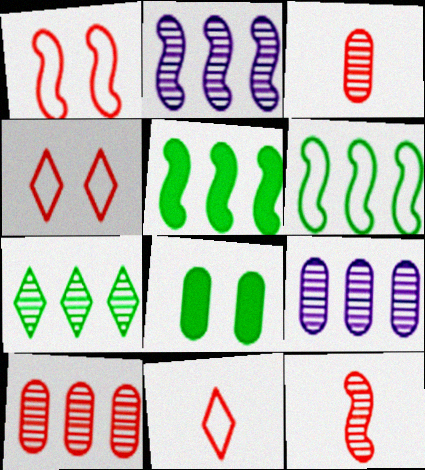[[2, 7, 10], 
[2, 8, 11]]